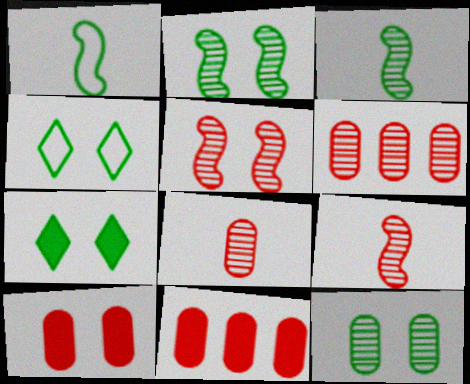[]